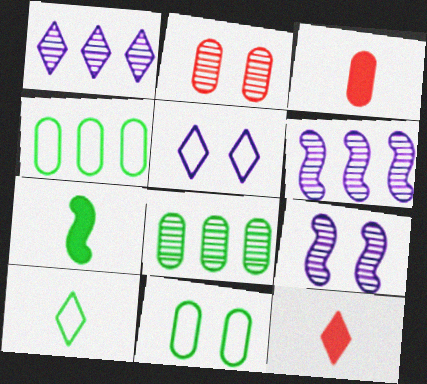[[4, 9, 12], 
[6, 11, 12]]